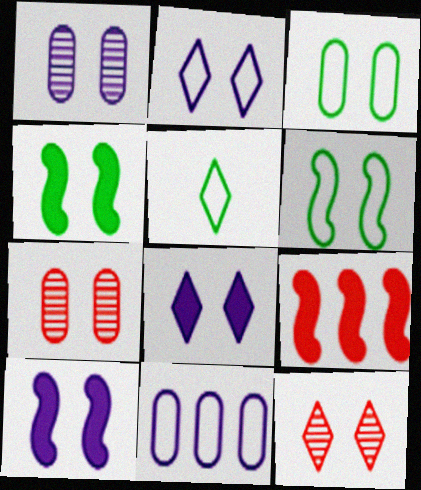[[1, 2, 10], 
[1, 5, 9], 
[2, 4, 7], 
[3, 10, 12], 
[6, 7, 8]]